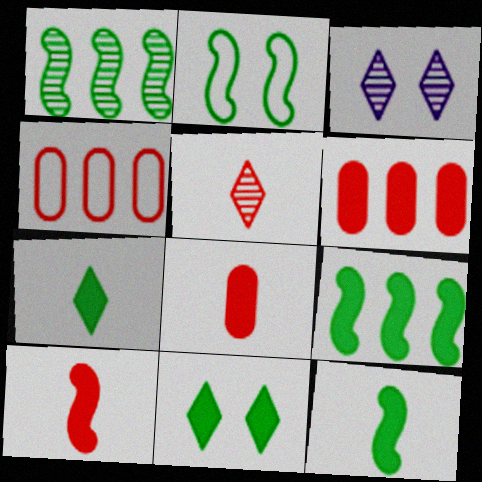[[1, 2, 12], 
[3, 4, 12]]